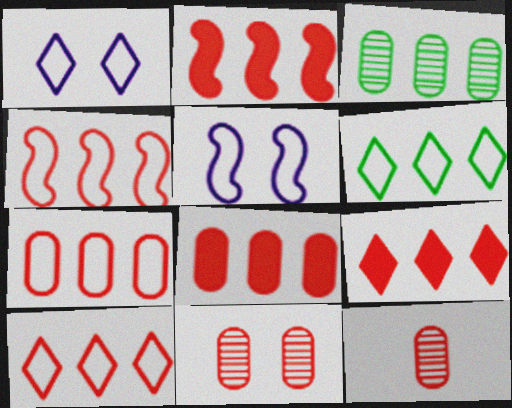[[2, 8, 9], 
[4, 7, 10]]